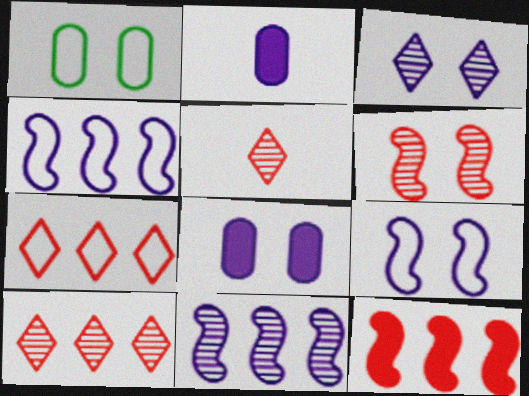[[2, 3, 4], 
[3, 8, 9]]